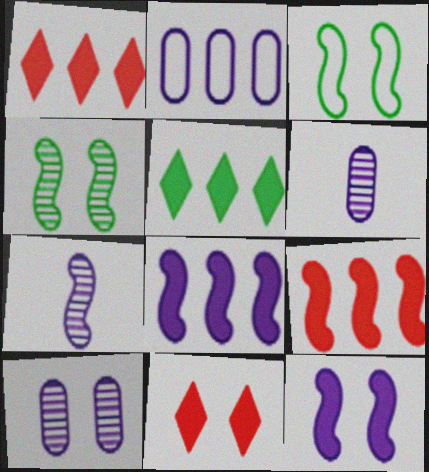[[1, 3, 6], 
[3, 7, 9], 
[3, 10, 11]]